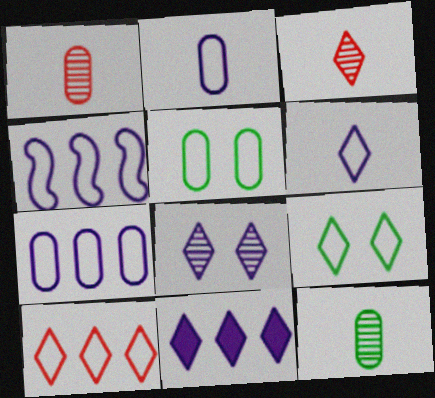[[3, 9, 11], 
[6, 8, 11], 
[6, 9, 10]]